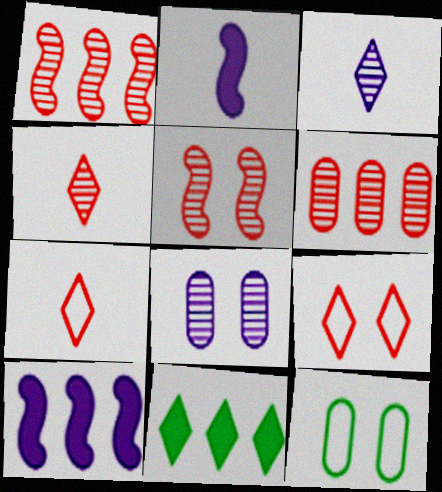[[3, 9, 11], 
[4, 5, 6], 
[4, 10, 12]]